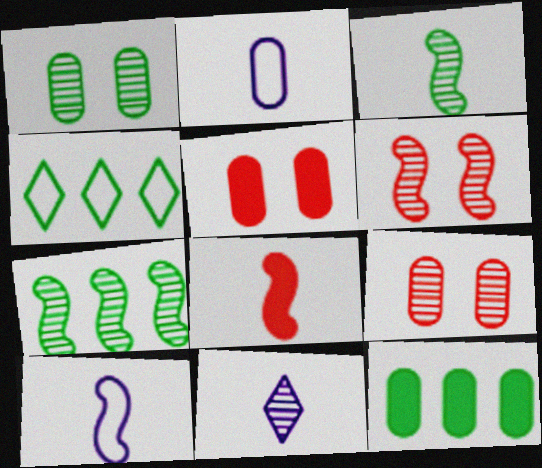[[2, 9, 12], 
[3, 8, 10], 
[4, 7, 12], 
[7, 9, 11]]